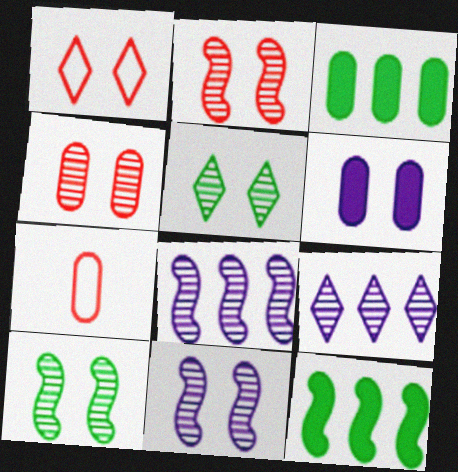[[1, 6, 10], 
[2, 10, 11], 
[4, 5, 11]]